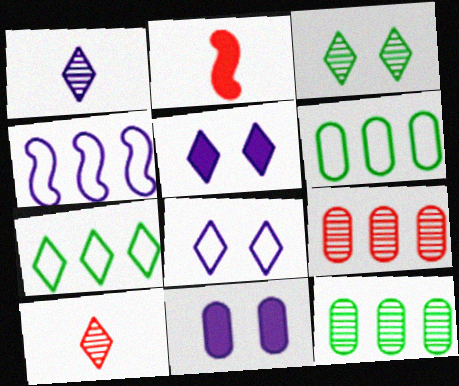[[1, 4, 11], 
[2, 8, 12], 
[5, 7, 10]]